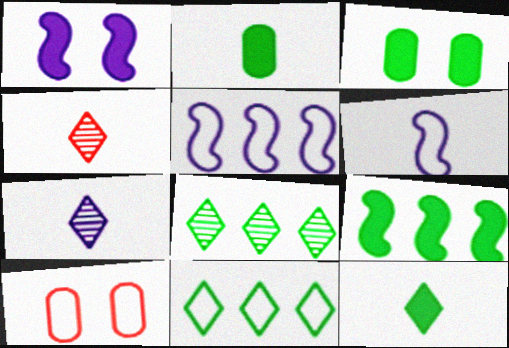[[2, 4, 6], 
[3, 4, 5], 
[3, 9, 12], 
[6, 10, 11], 
[7, 9, 10]]